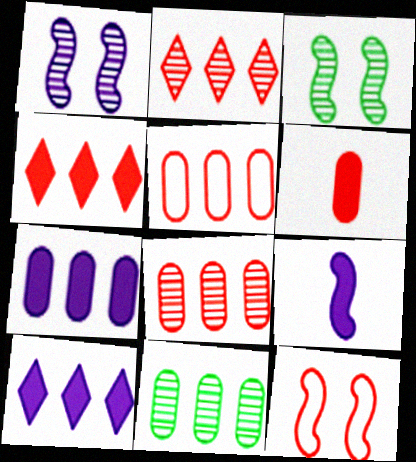[[2, 6, 12], 
[5, 7, 11]]